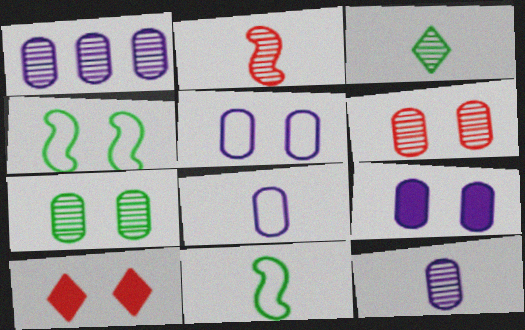[[1, 8, 9], 
[1, 10, 11], 
[2, 3, 12]]